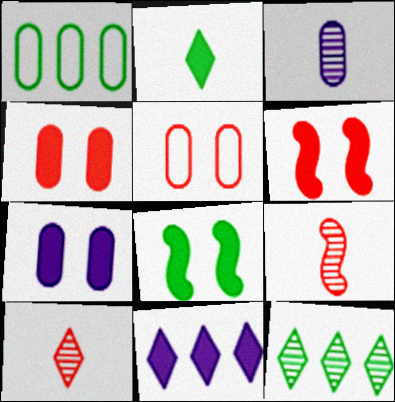[[1, 3, 4]]